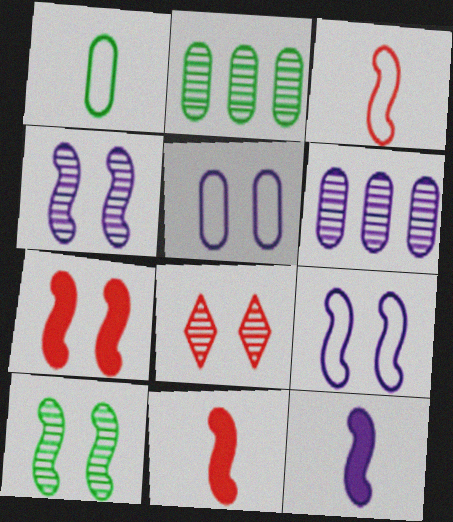[[7, 9, 10]]